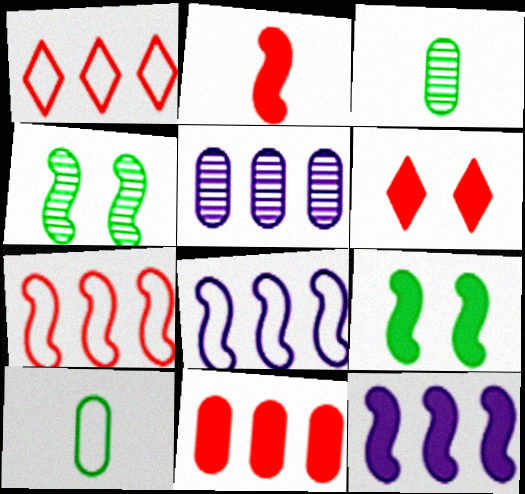[[2, 4, 8], 
[2, 6, 11], 
[2, 9, 12], 
[3, 6, 8]]